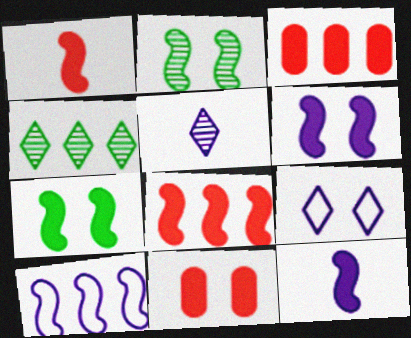[[1, 2, 10], 
[2, 9, 11], 
[3, 4, 10], 
[7, 8, 12]]